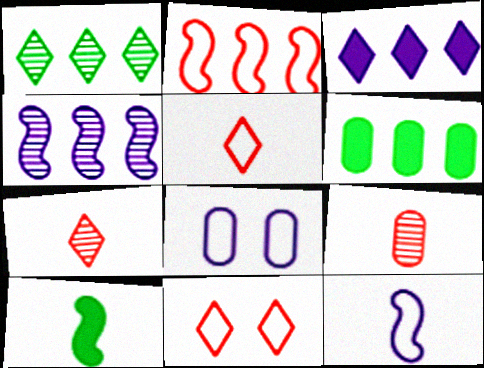[[6, 8, 9]]